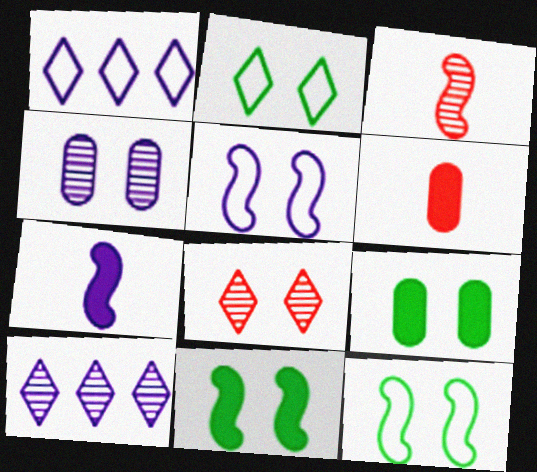[[1, 3, 9], 
[1, 4, 7], 
[5, 8, 9], 
[6, 10, 12]]